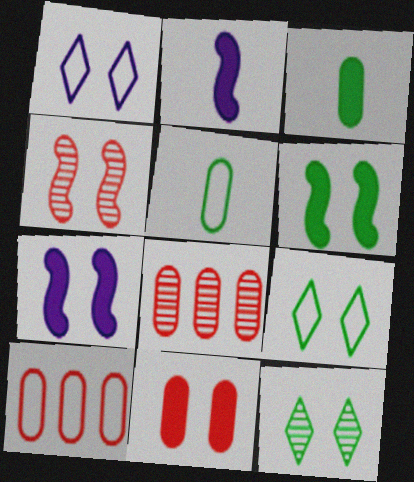[[2, 8, 9], 
[2, 10, 12]]